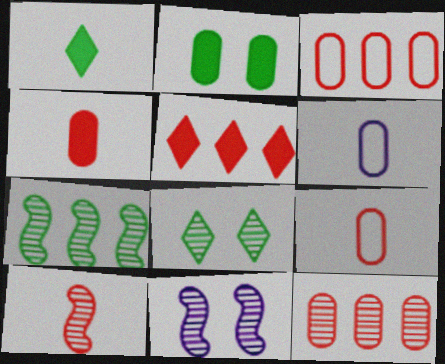[[1, 3, 11], 
[1, 6, 10], 
[2, 6, 12], 
[7, 10, 11]]